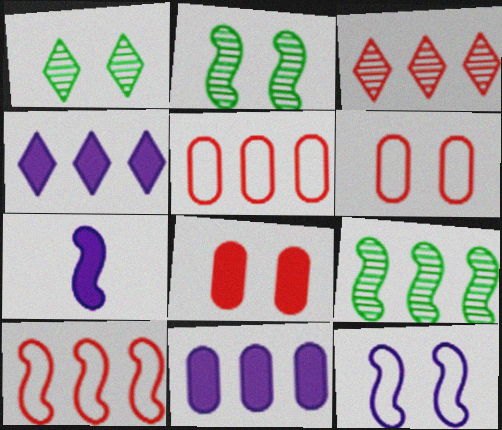[[1, 5, 7], 
[1, 8, 12], 
[2, 7, 10], 
[4, 5, 9]]